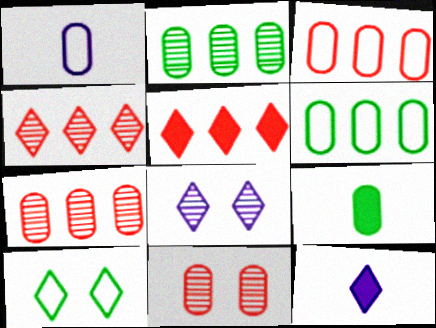[[4, 10, 12]]